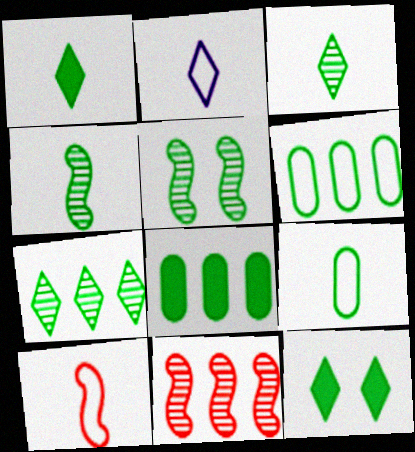[[1, 4, 9], 
[1, 5, 6], 
[2, 9, 10], 
[4, 6, 12]]